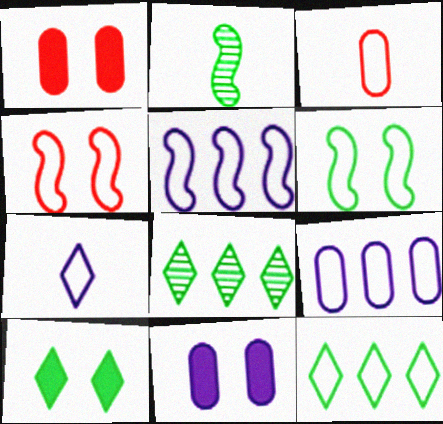[]